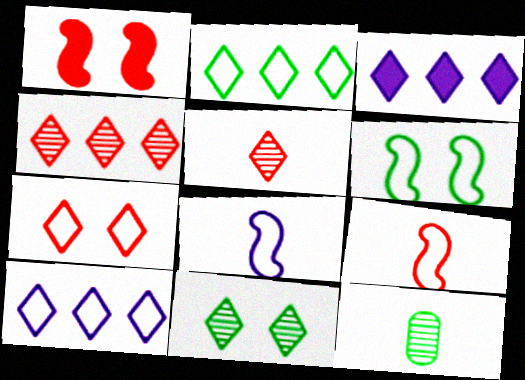[[1, 10, 12], 
[2, 3, 4]]